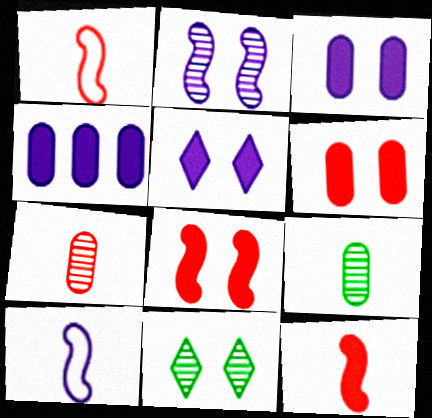[[1, 4, 11]]